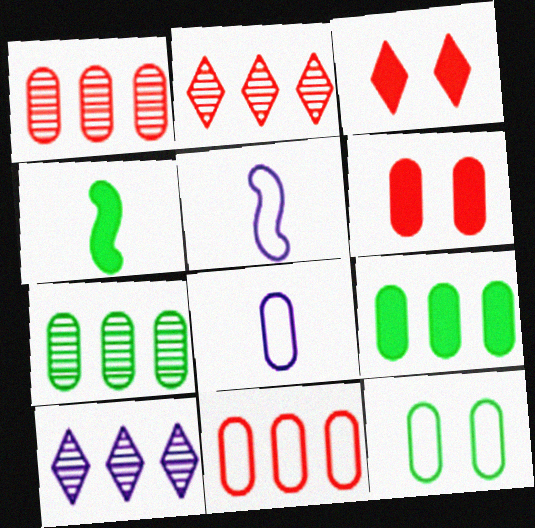[[3, 5, 7], 
[6, 7, 8], 
[8, 11, 12]]